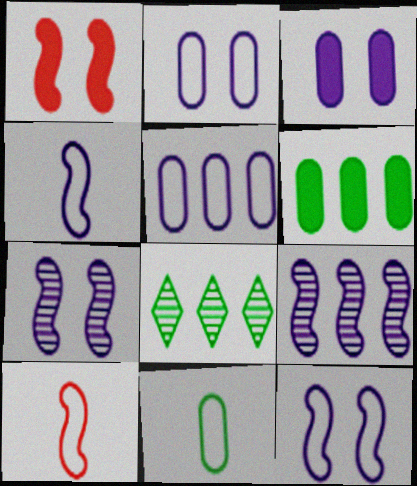[[3, 8, 10]]